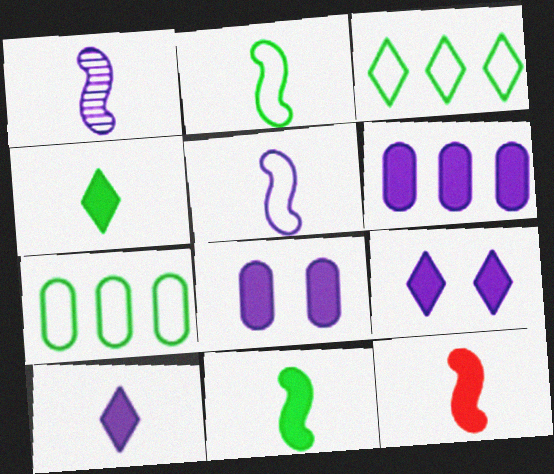[[1, 2, 12]]